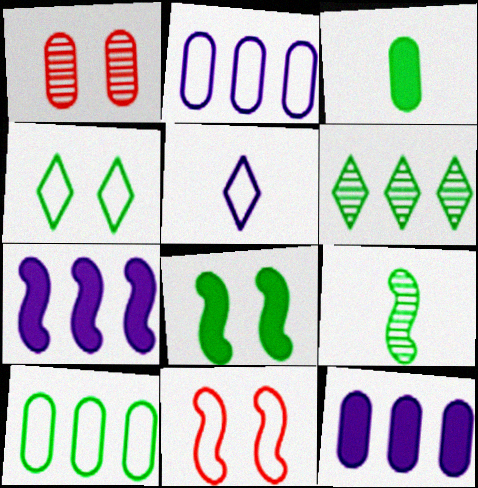[[1, 2, 3], 
[5, 10, 11], 
[7, 9, 11]]